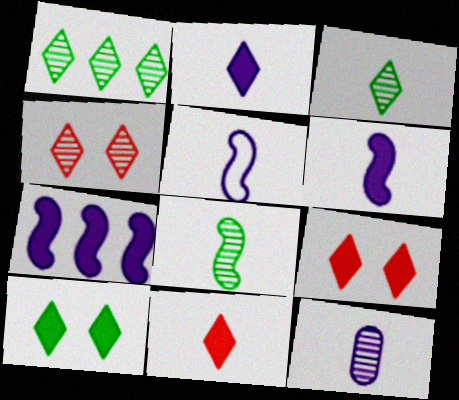[[2, 5, 12]]